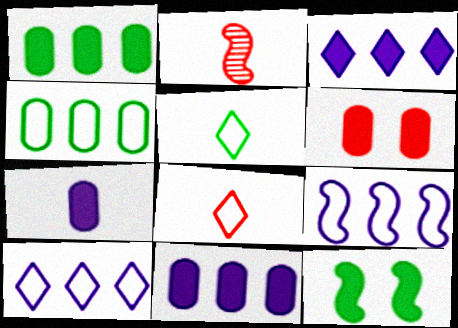[[1, 6, 7], 
[2, 5, 7], 
[2, 9, 12]]